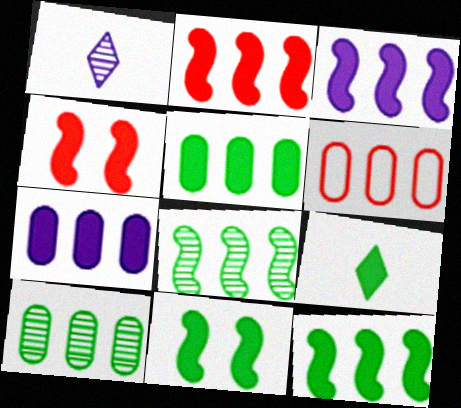[[1, 6, 11], 
[2, 3, 12], 
[4, 7, 9], 
[5, 9, 11], 
[6, 7, 10]]